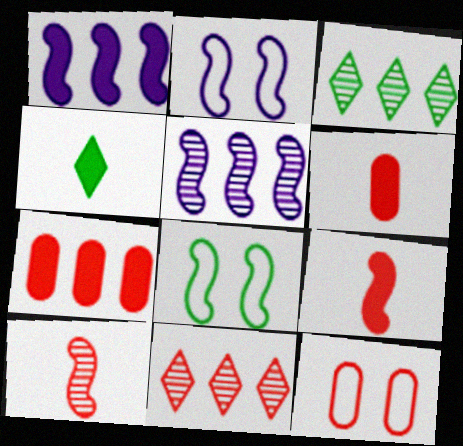[[1, 8, 10], 
[2, 3, 6], 
[4, 5, 12], 
[5, 8, 9], 
[9, 11, 12]]